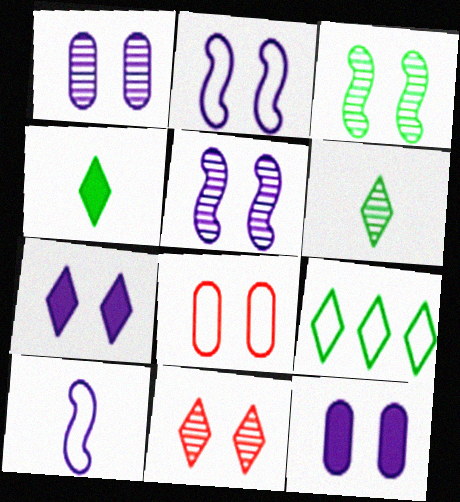[[1, 2, 7], 
[1, 3, 11], 
[3, 7, 8], 
[8, 9, 10]]